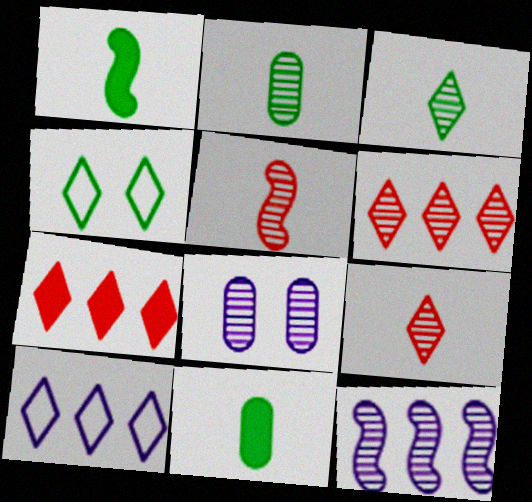[]